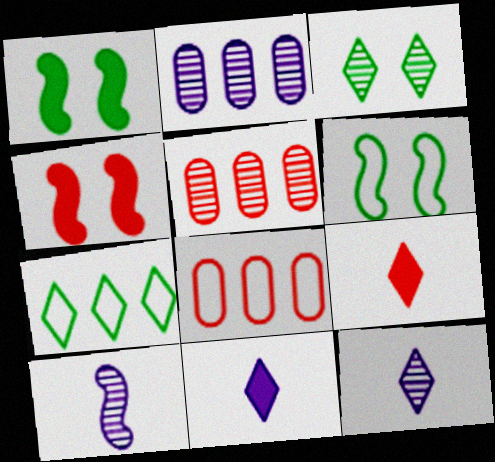[[1, 8, 12], 
[2, 6, 9], 
[3, 5, 10], 
[5, 6, 11]]